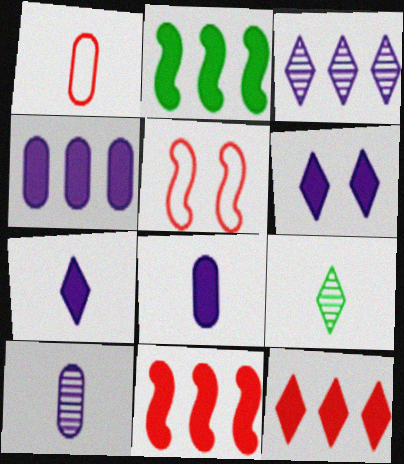[[2, 4, 12], 
[4, 5, 9]]